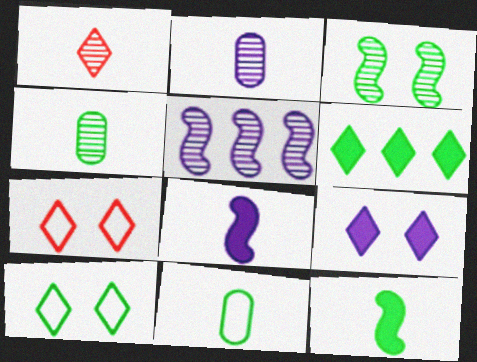[[1, 8, 11], 
[3, 6, 11]]